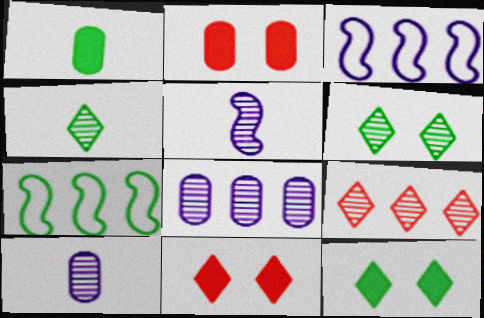[[1, 6, 7], 
[2, 3, 4], 
[7, 10, 11]]